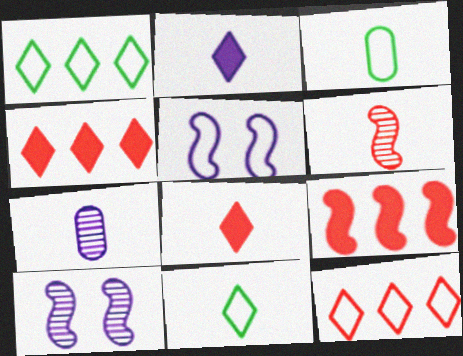[[2, 3, 6], 
[3, 4, 10], 
[3, 5, 12]]